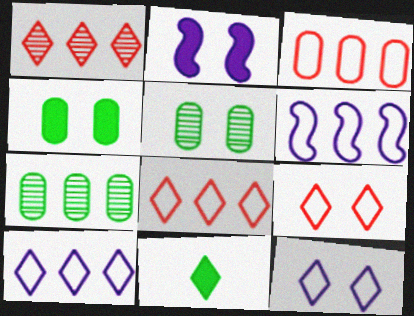[[1, 11, 12], 
[2, 5, 9]]